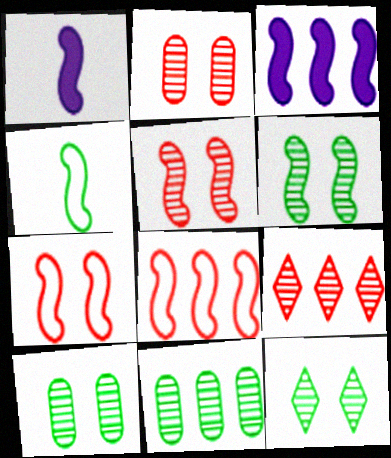[[1, 6, 8], 
[3, 4, 5], 
[6, 10, 12]]